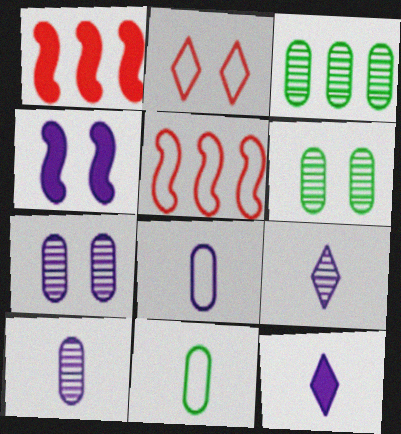[[2, 4, 6], 
[5, 6, 12]]